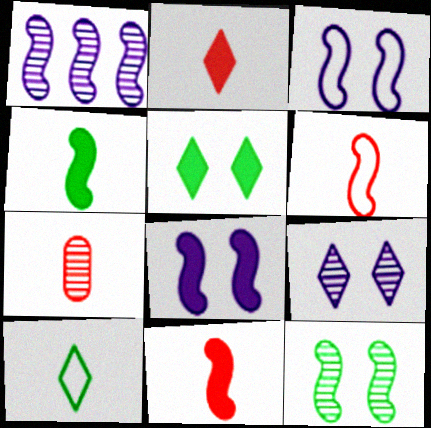[[2, 6, 7]]